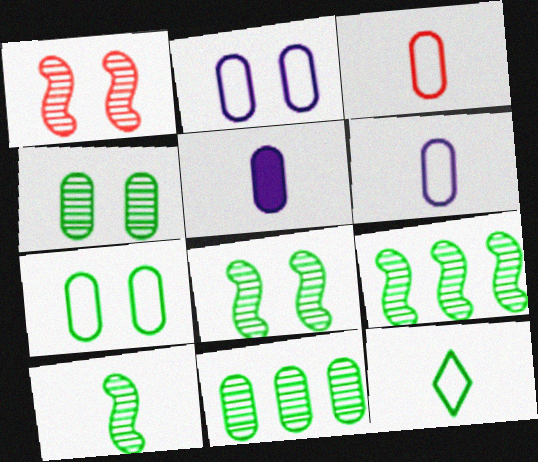[[8, 9, 10]]